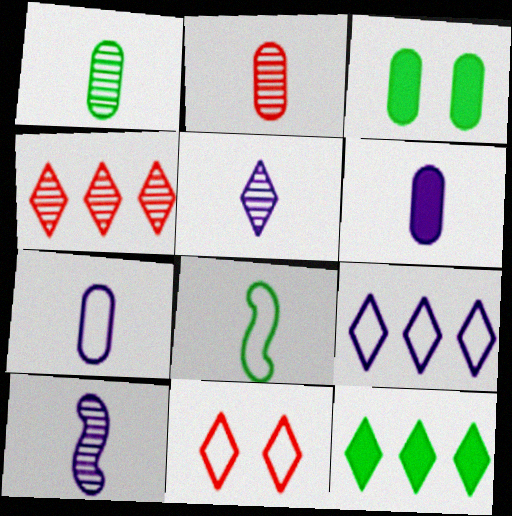[[4, 9, 12], 
[5, 11, 12]]